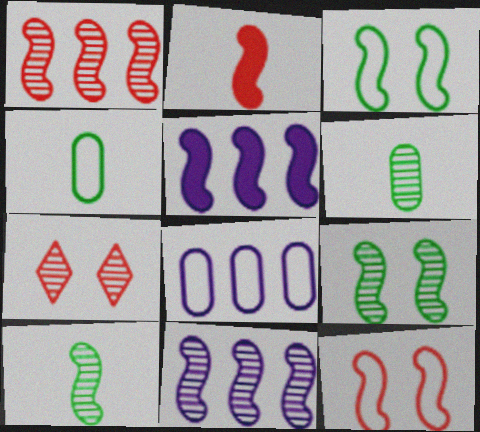[[1, 2, 12], 
[2, 3, 11], 
[4, 5, 7], 
[5, 10, 12], 
[6, 7, 11]]